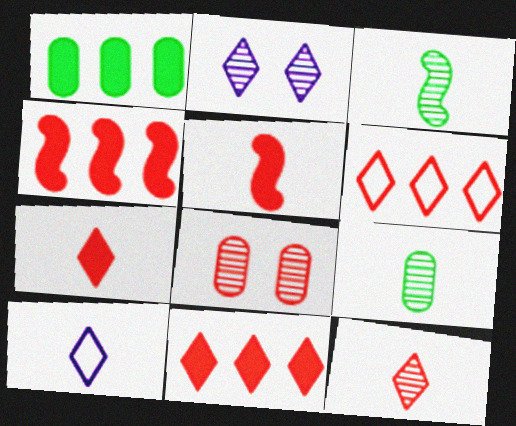[[5, 6, 8], 
[5, 9, 10]]